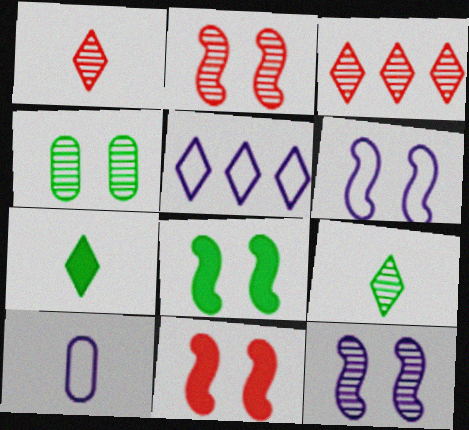[[2, 6, 8], 
[3, 8, 10], 
[5, 6, 10]]